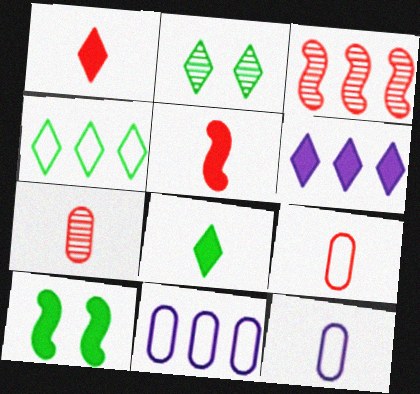[[2, 4, 8], 
[2, 5, 11]]